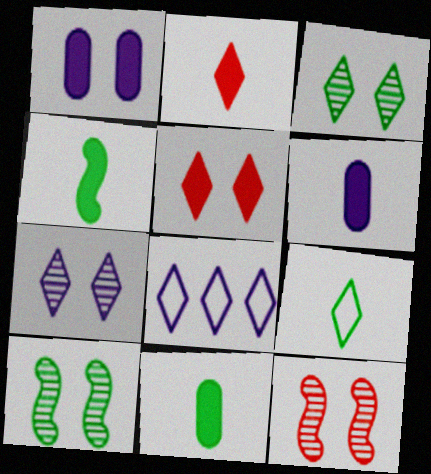[[2, 3, 8], 
[2, 4, 6], 
[8, 11, 12]]